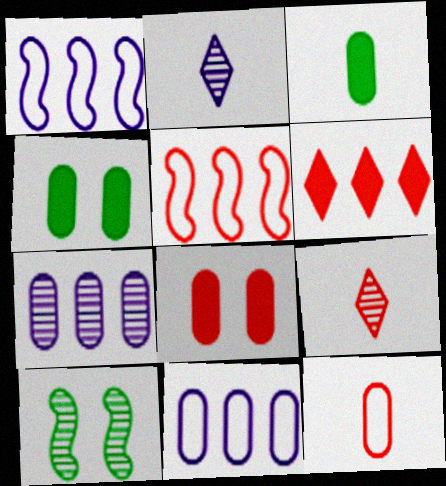[[1, 4, 9], 
[2, 4, 5], 
[4, 7, 12], 
[5, 8, 9], 
[7, 9, 10]]